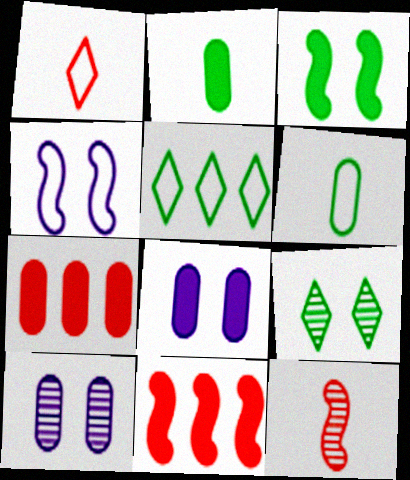[[2, 7, 8], 
[5, 8, 12], 
[6, 7, 10]]